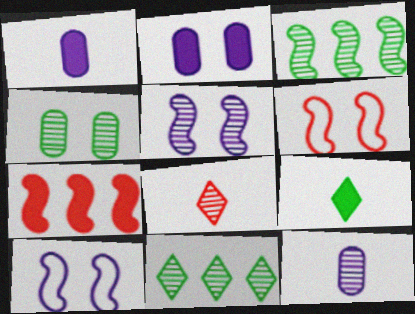[[1, 6, 11], 
[2, 7, 9]]